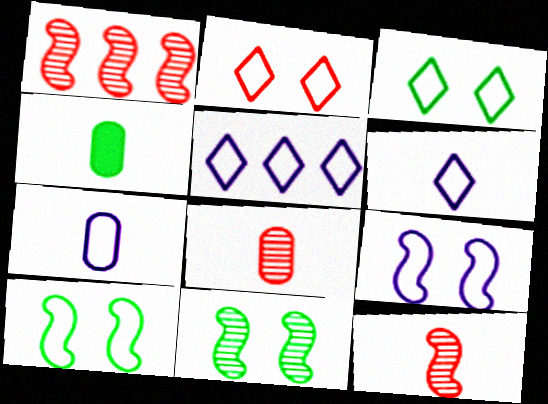[[4, 6, 12], 
[4, 7, 8], 
[5, 7, 9]]